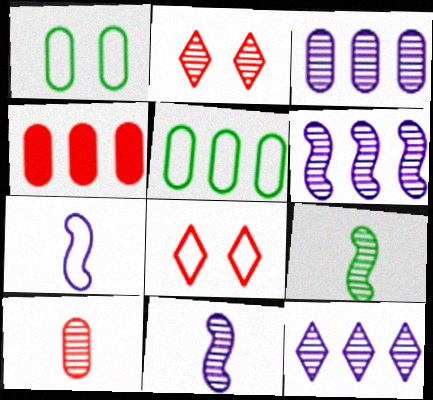[[2, 3, 9], 
[3, 4, 5], 
[3, 6, 12], 
[5, 7, 8]]